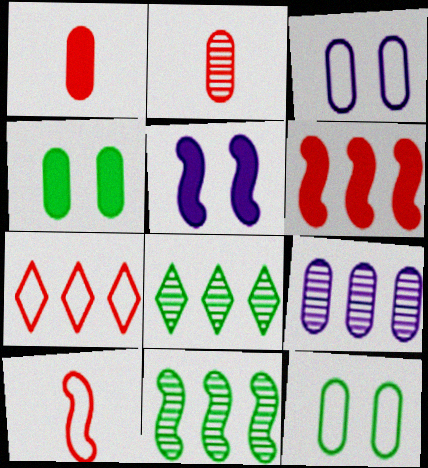[[1, 9, 12], 
[5, 10, 11]]